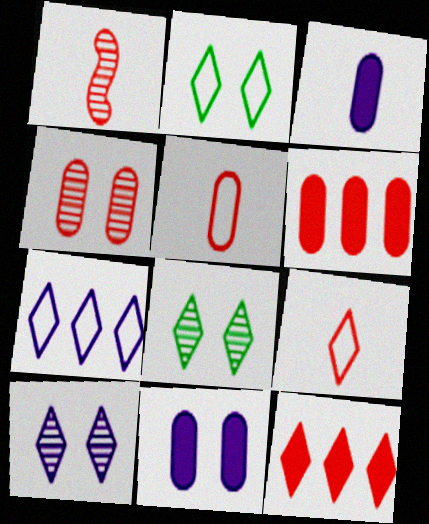[[2, 7, 9], 
[4, 5, 6]]